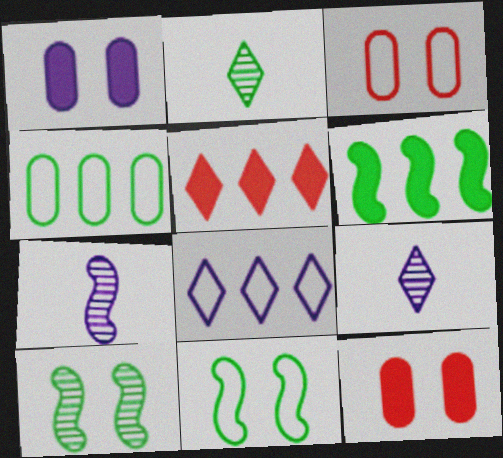[[1, 7, 8], 
[3, 6, 9]]